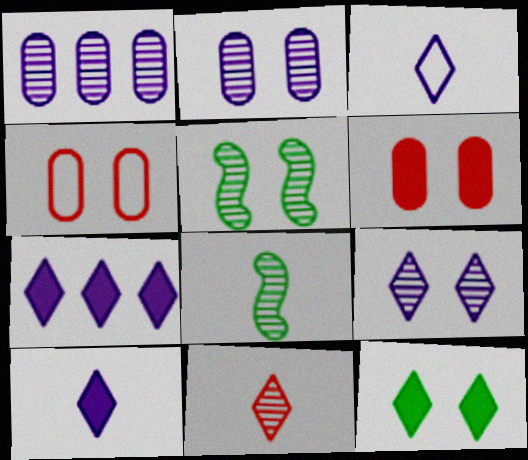[[1, 5, 11], 
[3, 7, 9], 
[4, 7, 8]]